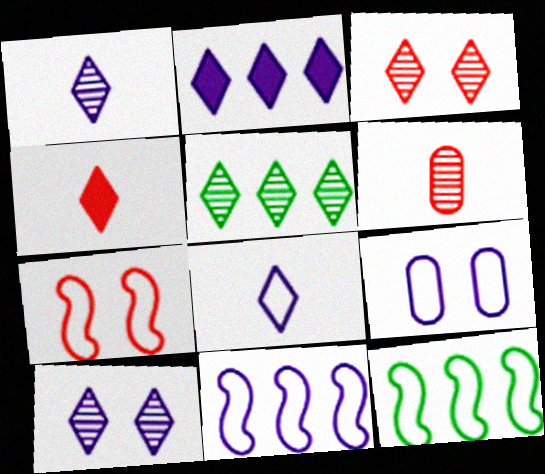[[1, 3, 5], 
[2, 8, 10], 
[8, 9, 11]]